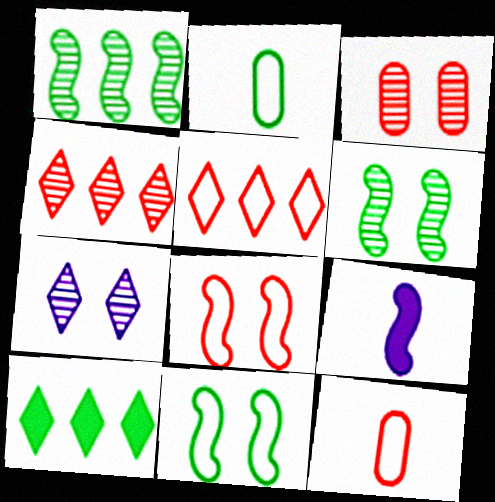[[1, 8, 9], 
[2, 6, 10], 
[3, 6, 7], 
[5, 8, 12]]